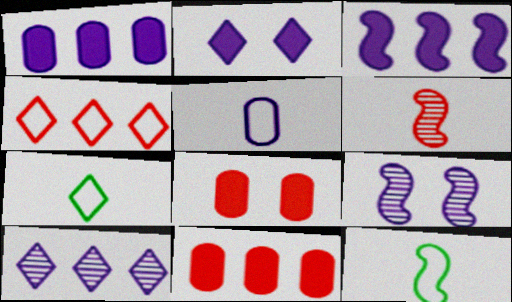[[4, 6, 8], 
[7, 9, 11], 
[8, 10, 12]]